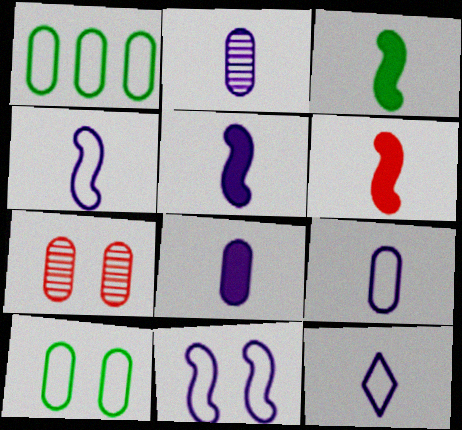[[1, 7, 8], 
[2, 5, 12], 
[2, 8, 9], 
[3, 5, 6], 
[4, 9, 12]]